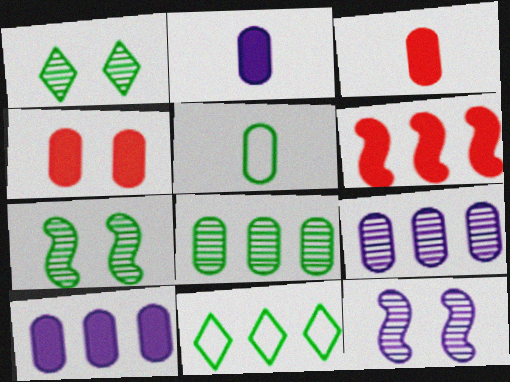[[3, 11, 12], 
[4, 5, 9], 
[6, 9, 11]]